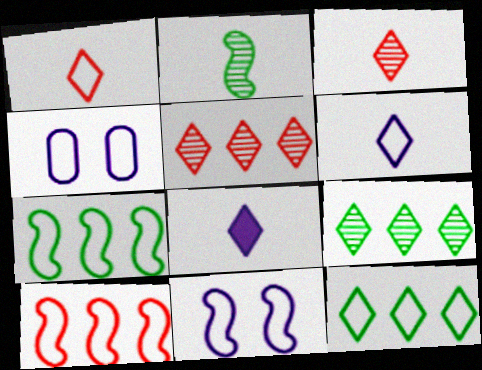[[1, 4, 7]]